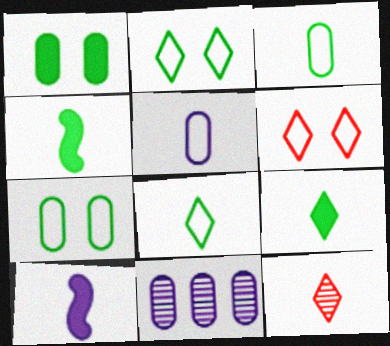[[3, 10, 12], 
[4, 5, 12], 
[4, 6, 11]]